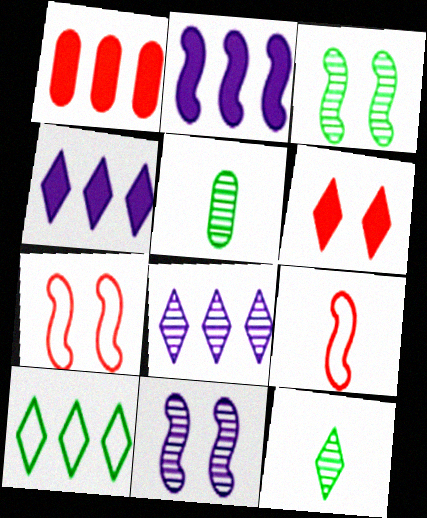[[2, 3, 9], 
[4, 5, 7]]